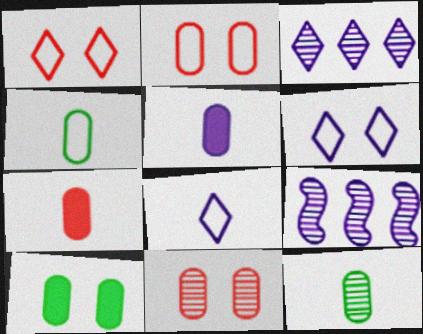[[5, 6, 9]]